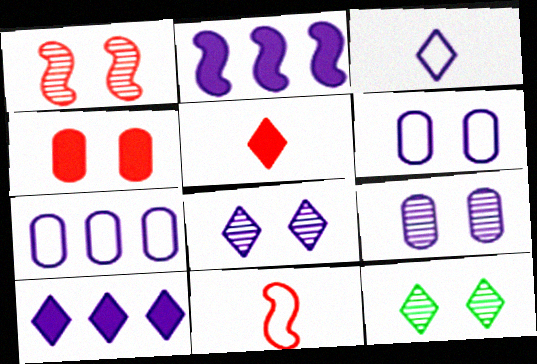[[1, 9, 12], 
[2, 3, 9], 
[3, 8, 10]]